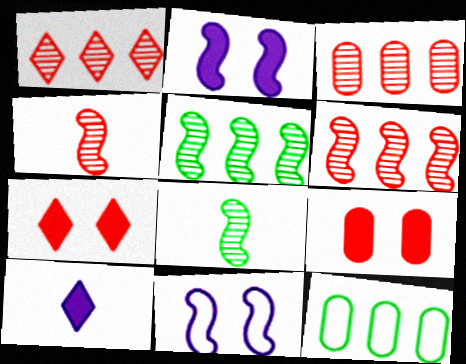[[1, 3, 6]]